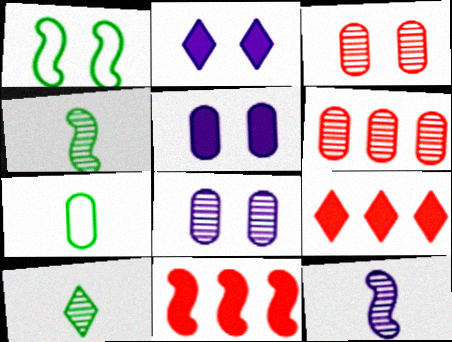[[1, 2, 3], 
[1, 11, 12], 
[5, 6, 7]]